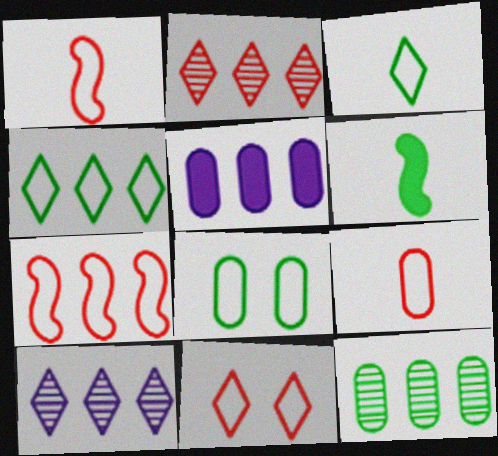[[7, 9, 11]]